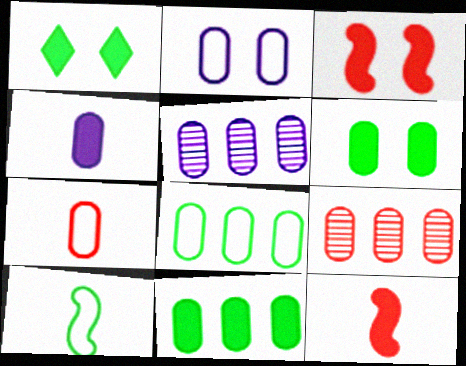[[2, 4, 5], 
[2, 7, 8], 
[5, 6, 7]]